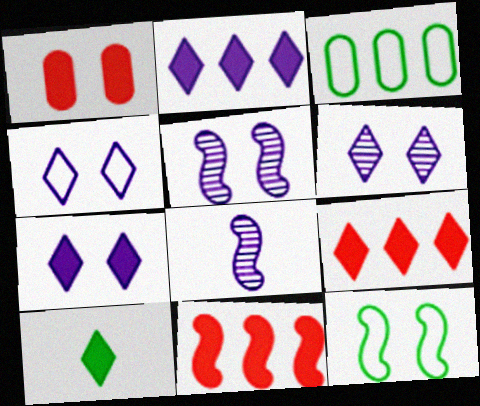[[1, 6, 12], 
[4, 6, 7], 
[7, 9, 10], 
[8, 11, 12]]